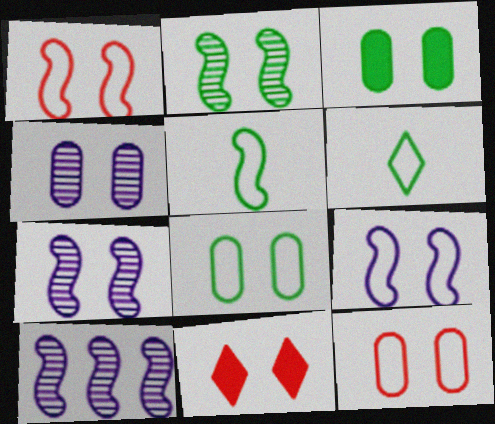[[3, 4, 12], 
[7, 8, 11]]